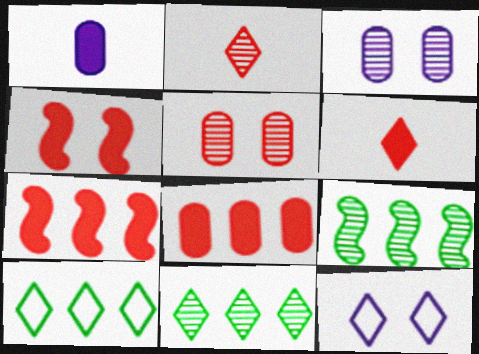[[2, 3, 9], 
[4, 6, 8], 
[6, 11, 12]]